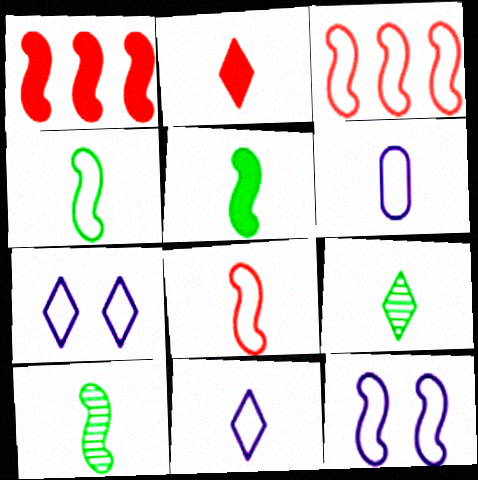[[1, 10, 12], 
[2, 6, 10], 
[2, 9, 11], 
[3, 4, 12], 
[4, 5, 10]]